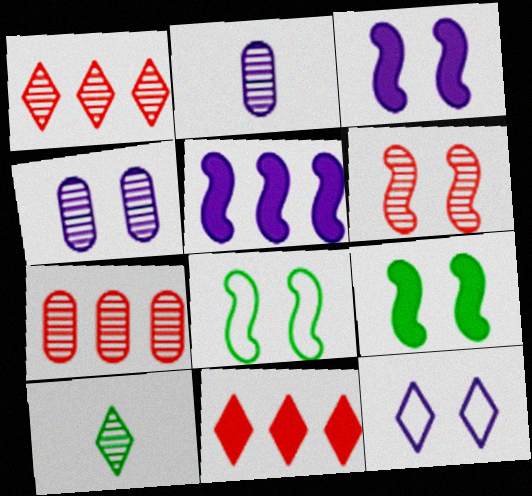[[2, 5, 12], 
[2, 8, 11], 
[3, 4, 12], 
[3, 6, 8], 
[10, 11, 12]]